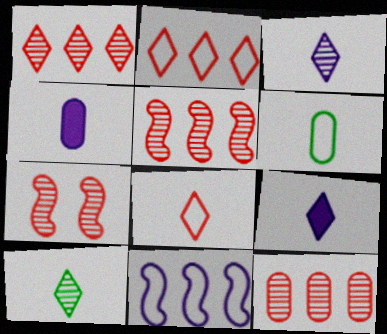[[1, 5, 12], 
[8, 9, 10]]